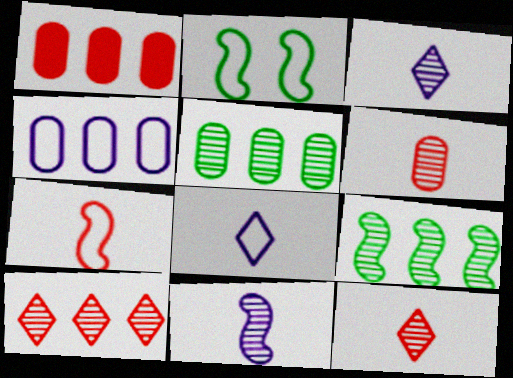[[1, 2, 3], 
[1, 4, 5]]